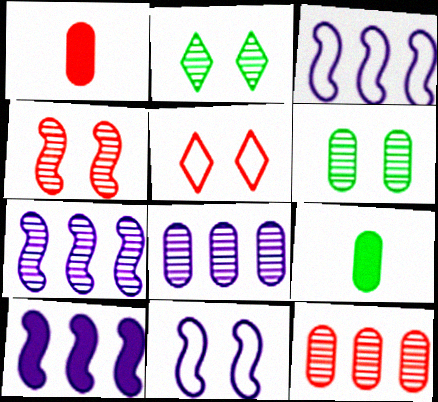[[1, 2, 3], 
[3, 7, 10], 
[5, 7, 9]]